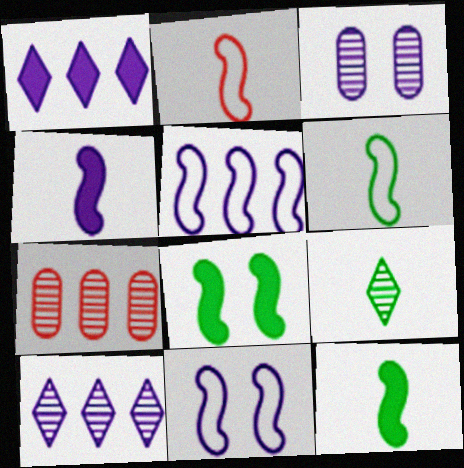[]